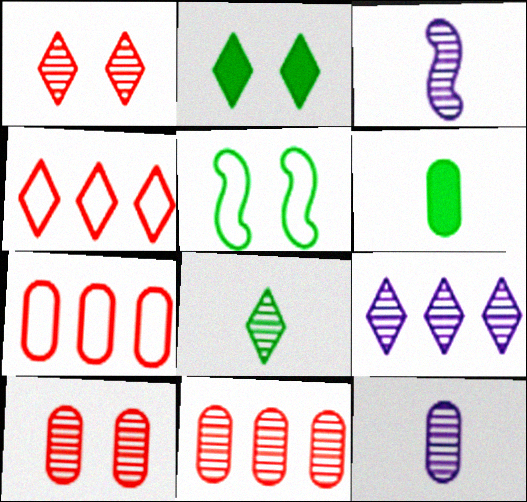[[1, 8, 9], 
[2, 3, 7]]